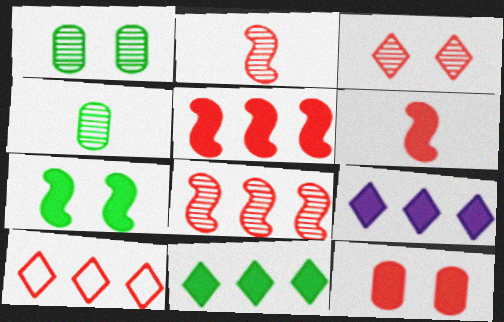[[2, 10, 12]]